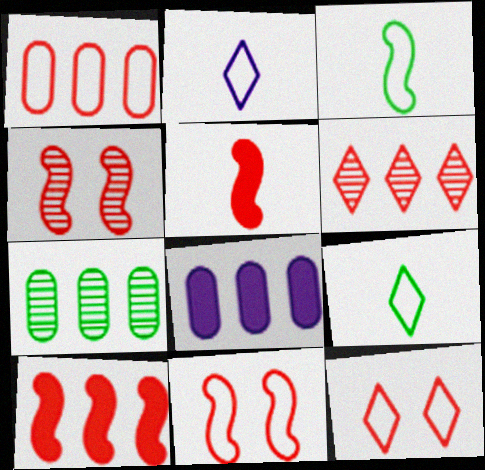[[1, 6, 10], 
[1, 7, 8], 
[4, 8, 9]]